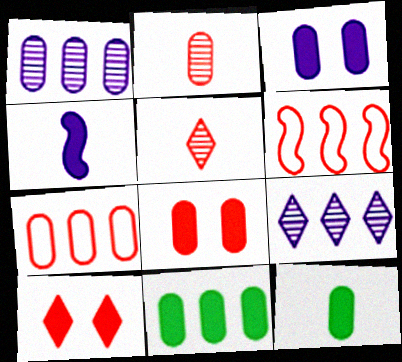[[1, 7, 11], 
[2, 6, 10], 
[2, 7, 8], 
[4, 10, 11], 
[5, 6, 8], 
[6, 9, 11]]